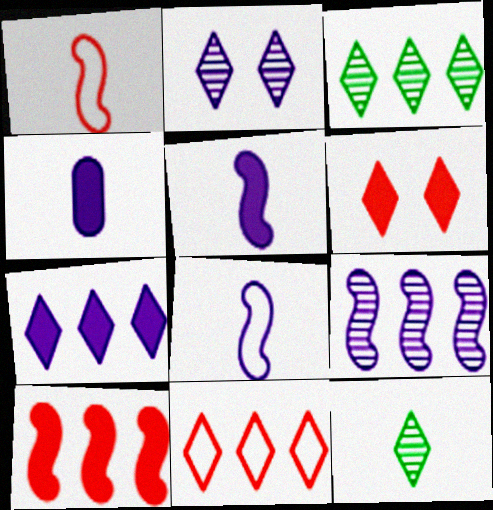[[1, 4, 12], 
[3, 7, 11]]